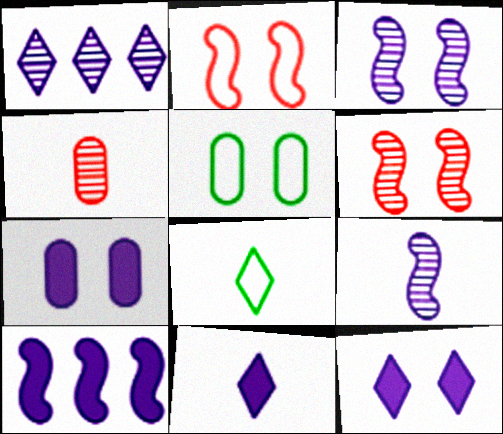[[5, 6, 12], 
[7, 10, 11]]